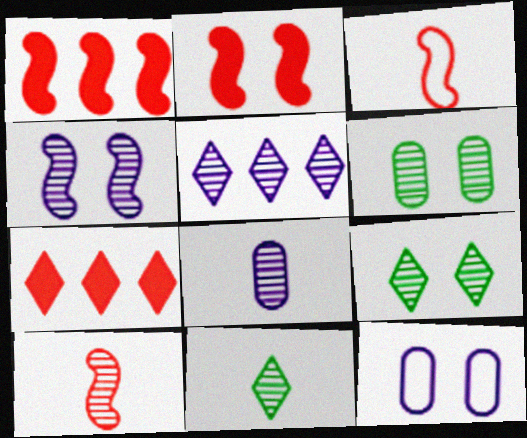[[1, 11, 12], 
[2, 9, 12], 
[4, 5, 8], 
[5, 6, 10], 
[8, 10, 11]]